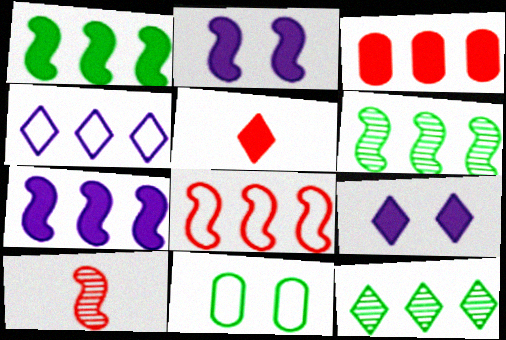[[3, 4, 6], 
[6, 7, 8]]